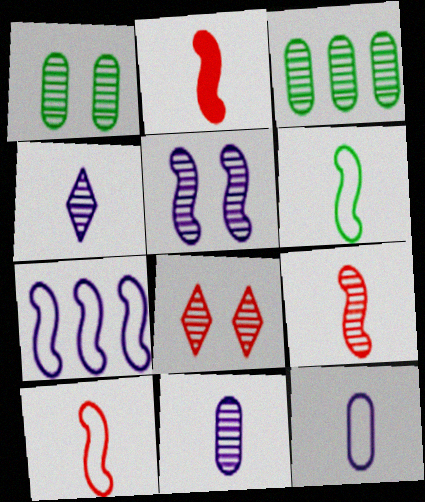[[1, 5, 8], 
[2, 9, 10]]